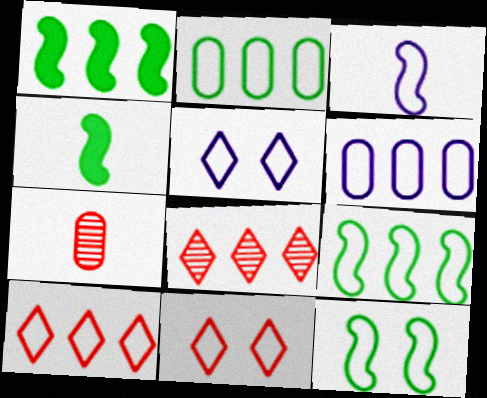[[1, 5, 7], 
[1, 6, 8], 
[2, 3, 11], 
[3, 5, 6], 
[6, 9, 10]]